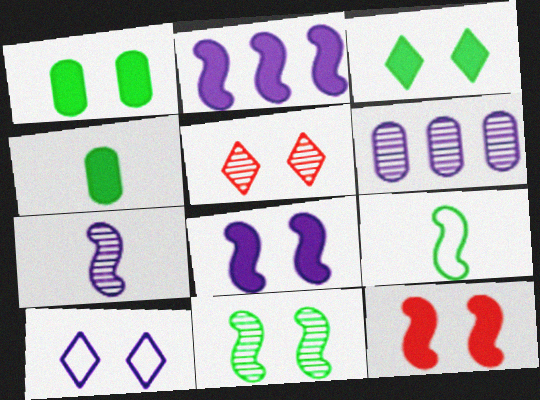[[3, 5, 10]]